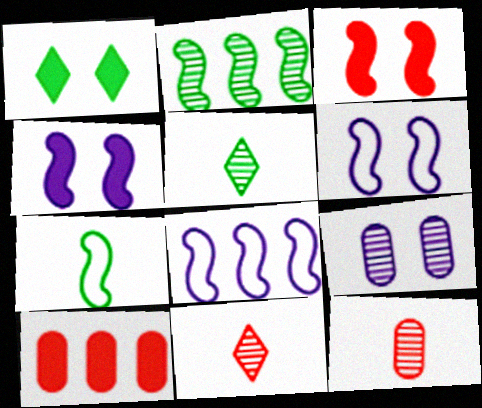[[1, 8, 12], 
[2, 9, 11], 
[5, 6, 10]]